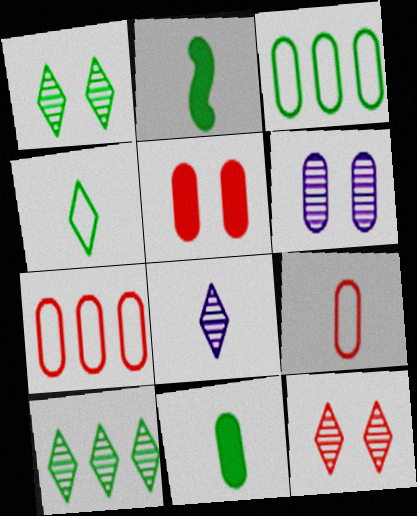[[1, 2, 3], 
[2, 8, 9], 
[6, 7, 11], 
[8, 10, 12]]